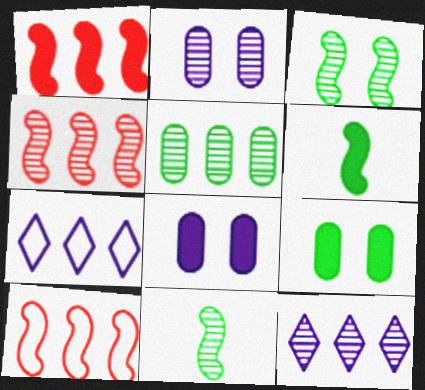[[1, 4, 10], 
[1, 5, 7], 
[4, 5, 12]]